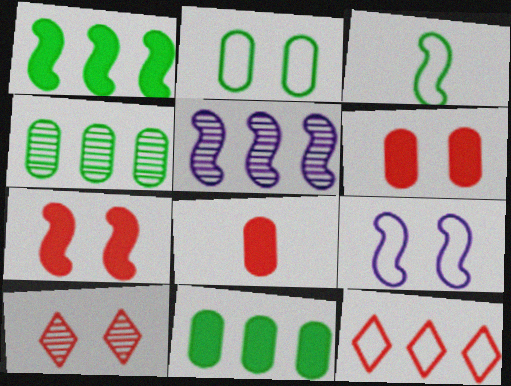[[3, 5, 7], 
[5, 11, 12]]